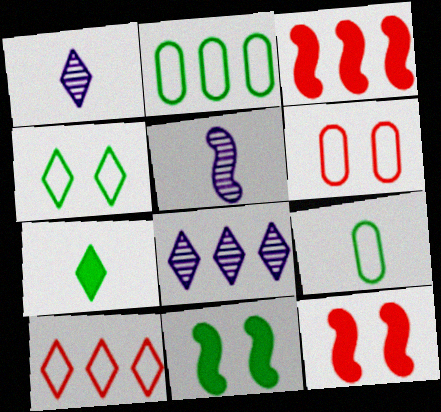[[1, 2, 12], 
[2, 3, 8], 
[8, 9, 12]]